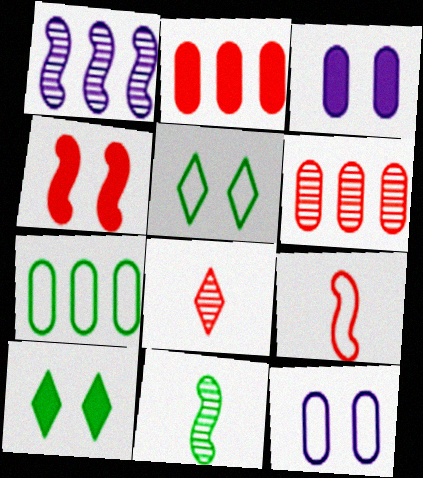[[3, 4, 10], 
[7, 10, 11]]